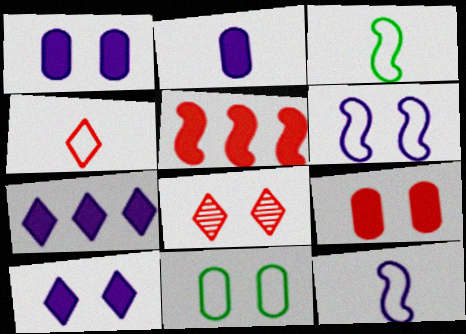[]